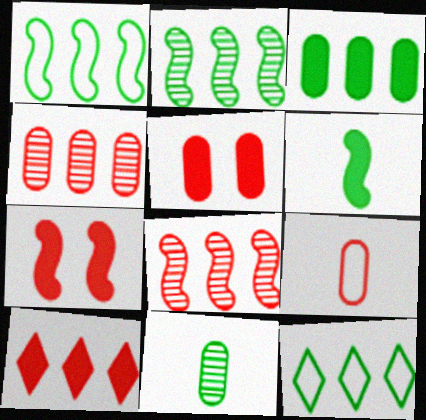[[2, 3, 12], 
[4, 5, 9]]